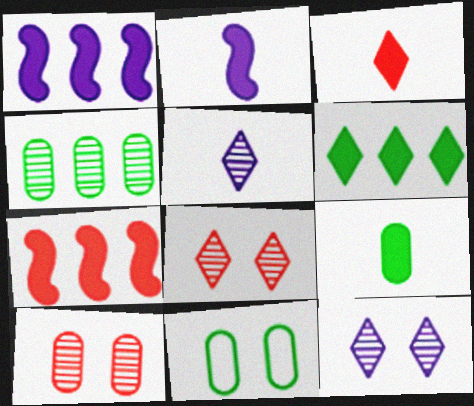[[2, 3, 9], 
[4, 9, 11], 
[5, 7, 11]]